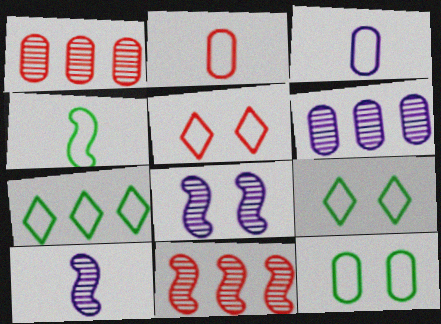[[4, 7, 12]]